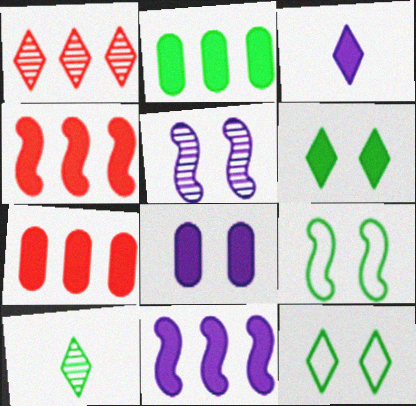[[1, 3, 12], 
[2, 9, 10], 
[3, 8, 11]]